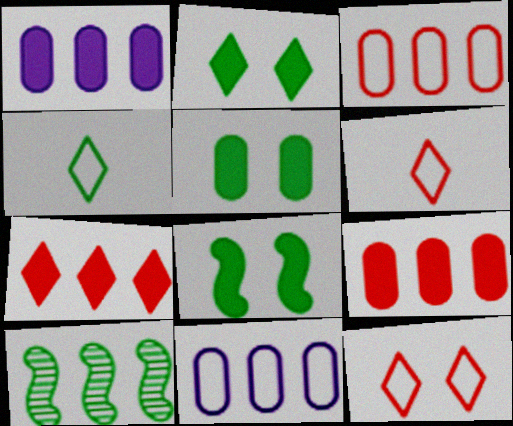[[2, 5, 8], 
[4, 5, 10], 
[7, 10, 11]]